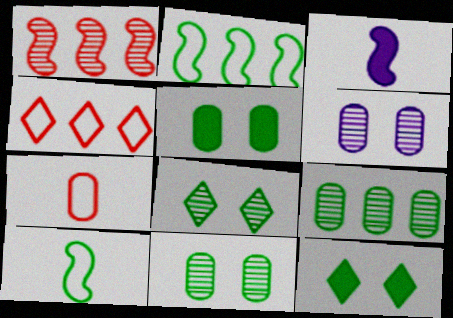[[3, 4, 11], 
[9, 10, 12]]